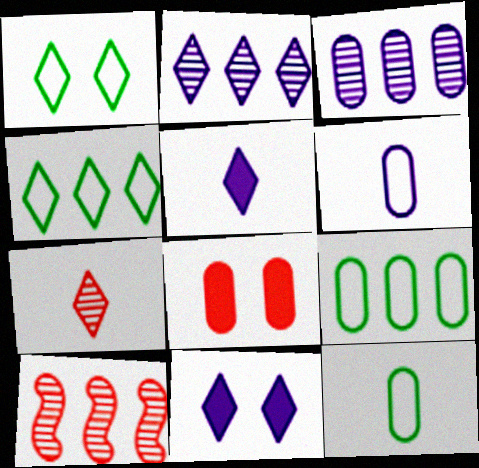[[3, 8, 12], 
[4, 7, 11], 
[10, 11, 12]]